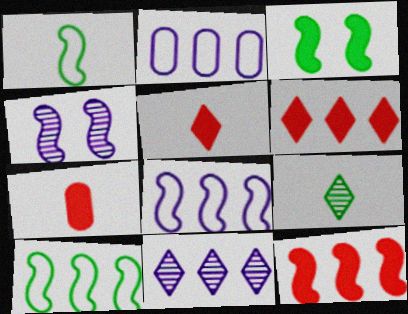[[1, 4, 12]]